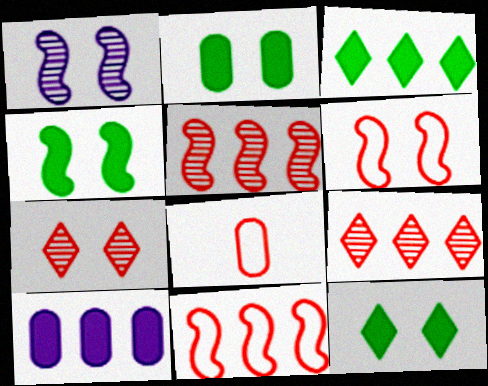[[1, 3, 8], 
[1, 4, 6], 
[2, 4, 12]]